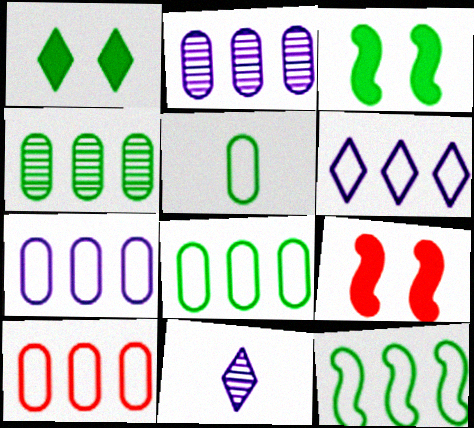[[3, 10, 11], 
[6, 10, 12], 
[7, 8, 10], 
[8, 9, 11]]